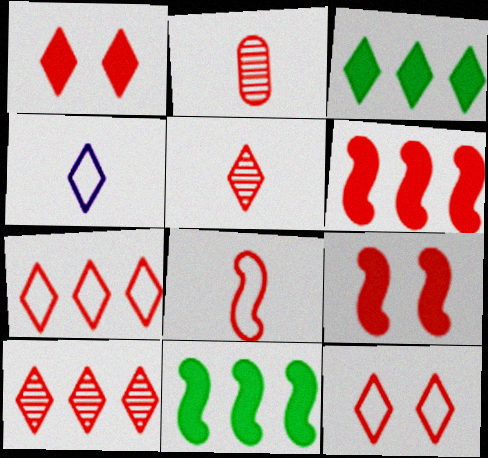[[1, 5, 7], 
[2, 6, 12], 
[2, 7, 9]]